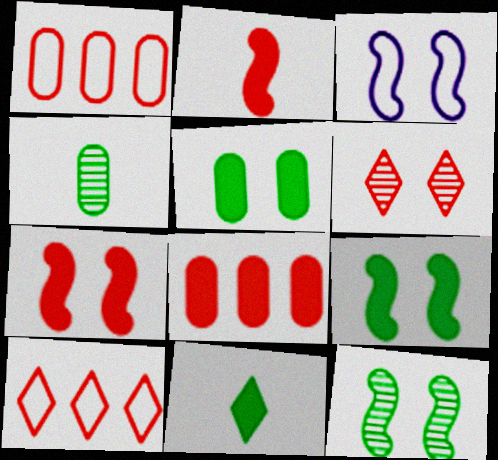[[1, 2, 6], 
[3, 5, 6], 
[3, 7, 12]]